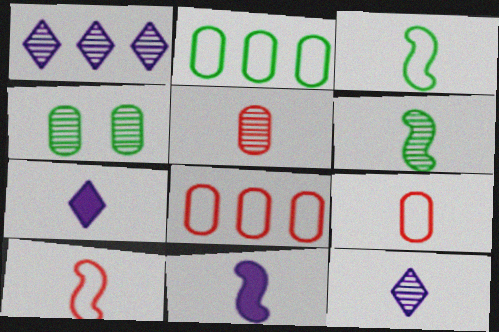[[3, 5, 7], 
[5, 6, 12], 
[6, 7, 9], 
[6, 10, 11]]